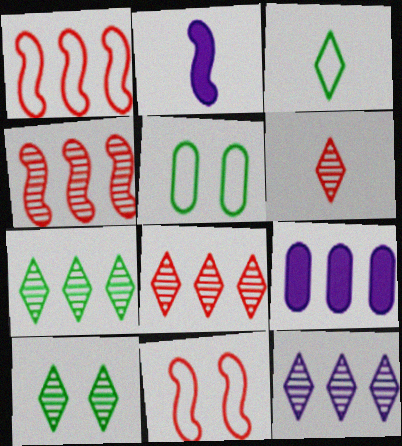[[1, 7, 9], 
[2, 5, 8], 
[6, 10, 12], 
[7, 8, 12]]